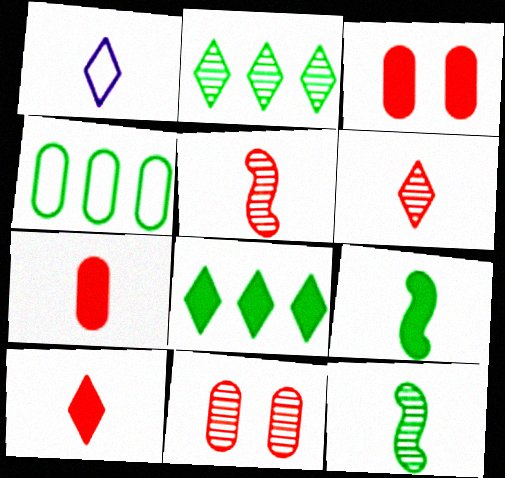[[1, 7, 12]]